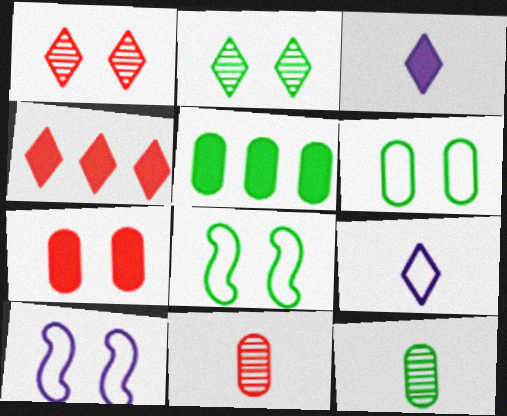[[2, 4, 9], 
[2, 7, 10], 
[4, 10, 12], 
[5, 6, 12]]